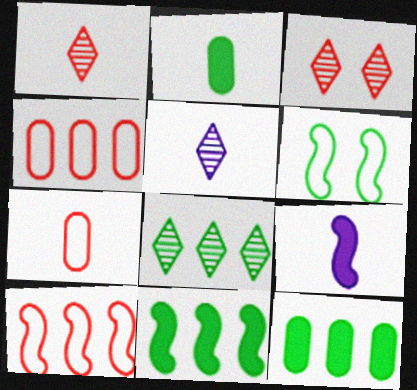[[2, 6, 8], 
[3, 5, 8]]